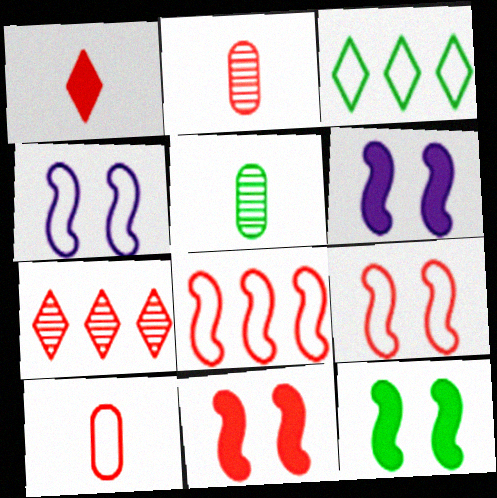[[2, 3, 6], 
[3, 4, 10], 
[3, 5, 12], 
[6, 11, 12], 
[7, 10, 11]]